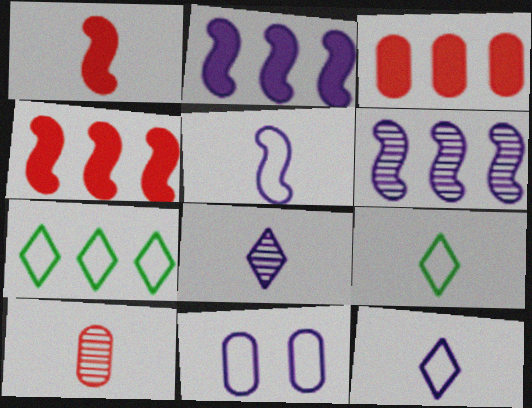[[2, 8, 11], 
[3, 6, 7]]